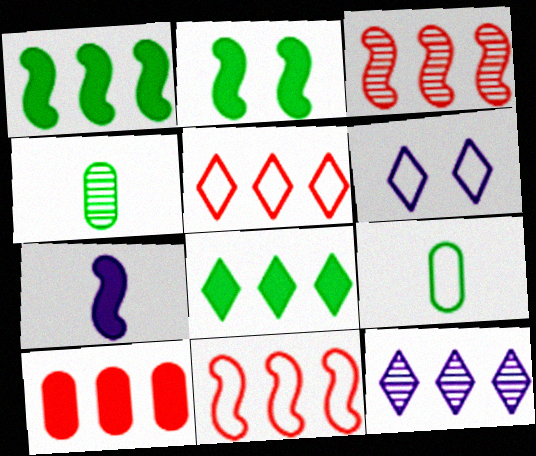[[3, 5, 10], 
[5, 8, 12], 
[6, 9, 11]]